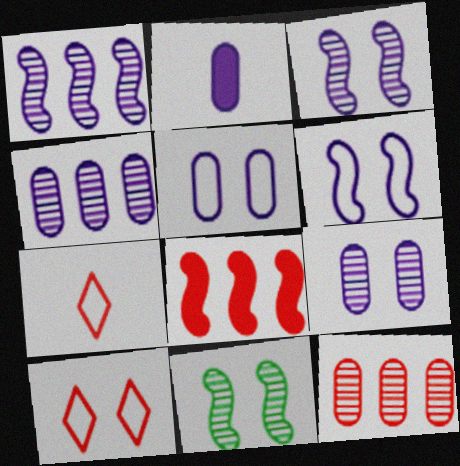[[2, 4, 5]]